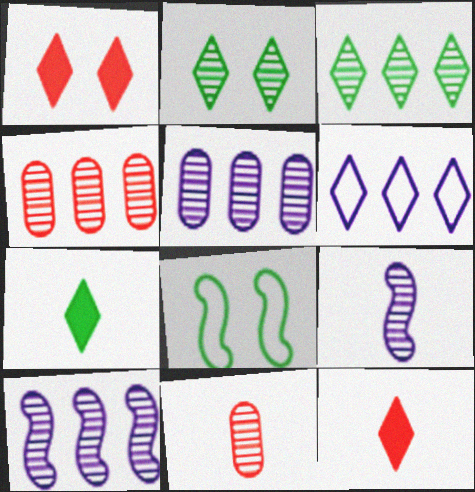[[2, 4, 9], 
[2, 6, 12], 
[2, 10, 11], 
[3, 4, 10], 
[5, 8, 12]]